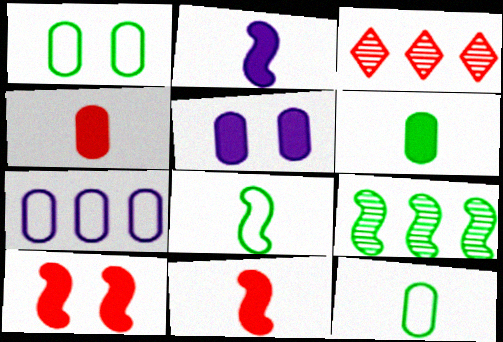[[1, 2, 3], 
[3, 5, 8]]